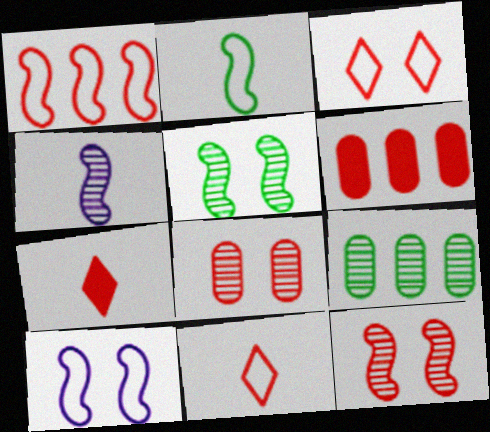[[1, 2, 10], 
[1, 7, 8], 
[6, 11, 12], 
[7, 9, 10]]